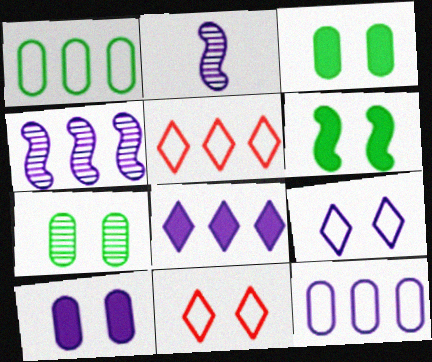[[2, 3, 5], 
[4, 8, 12]]